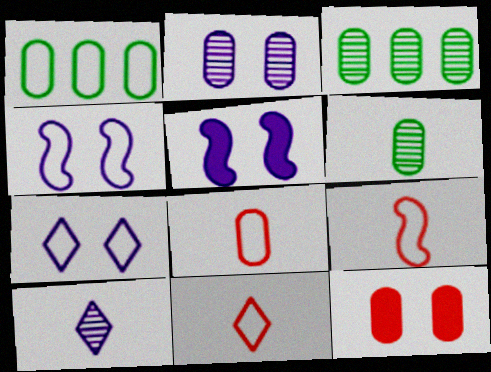[[1, 4, 11], 
[1, 7, 9], 
[2, 5, 7], 
[3, 5, 11], 
[8, 9, 11]]